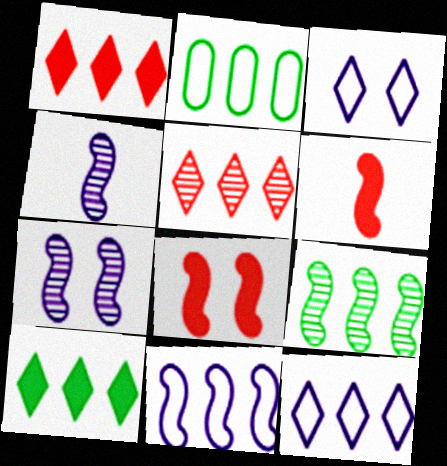[[2, 9, 10], 
[5, 10, 12]]